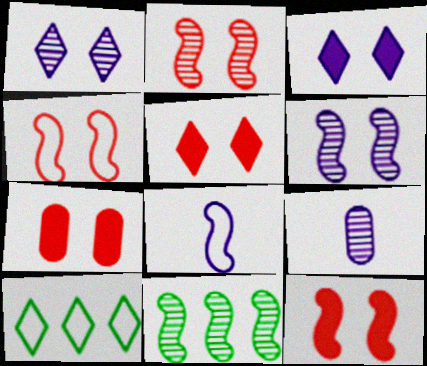[[2, 4, 12], 
[5, 7, 12], 
[8, 11, 12], 
[9, 10, 12]]